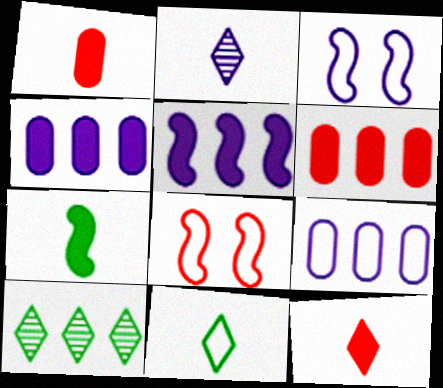[[1, 3, 10], 
[2, 3, 4], 
[2, 11, 12], 
[8, 9, 11]]